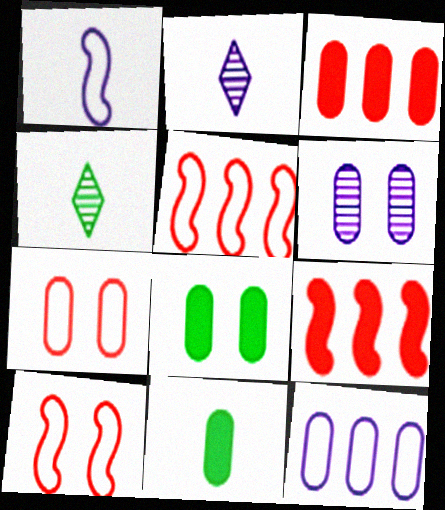[[2, 5, 8], 
[6, 7, 8]]